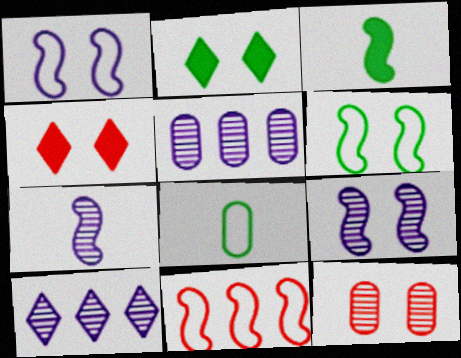[[1, 2, 12], 
[3, 9, 11]]